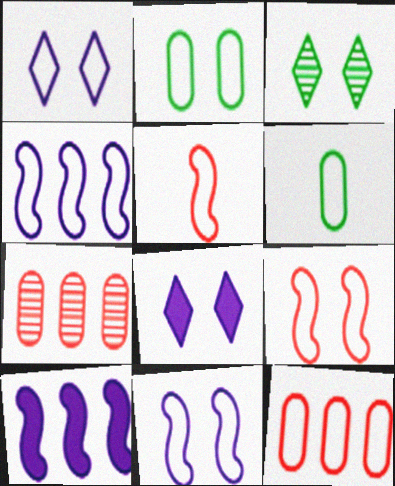[[1, 2, 9]]